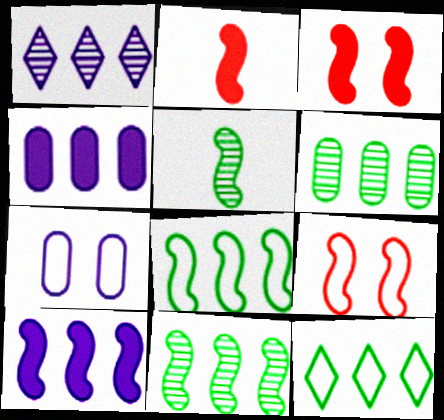[[5, 9, 10]]